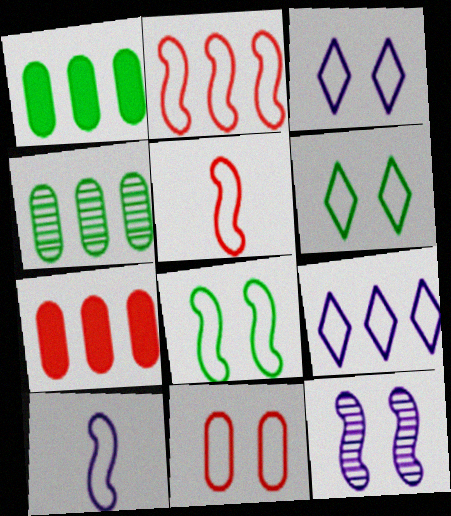[[2, 8, 10], 
[3, 8, 11]]